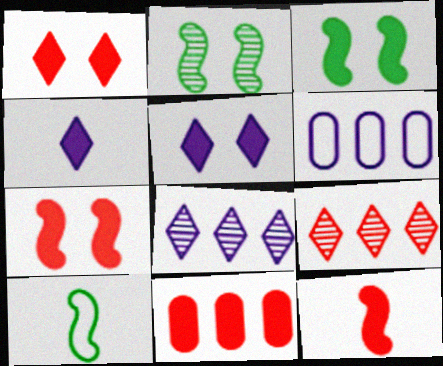[[1, 11, 12], 
[3, 4, 11]]